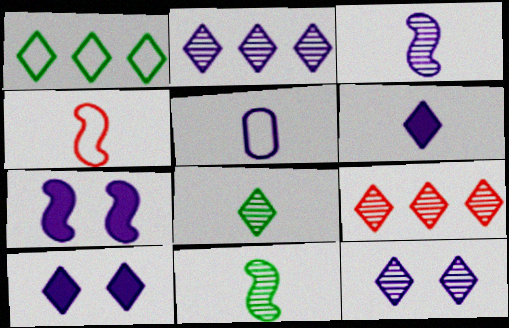[[2, 5, 7], 
[3, 5, 6], 
[8, 9, 12]]